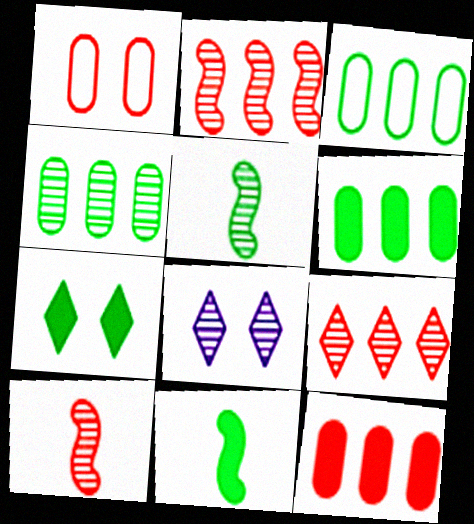[[3, 4, 6], 
[3, 5, 7], 
[4, 8, 10], 
[6, 7, 11]]